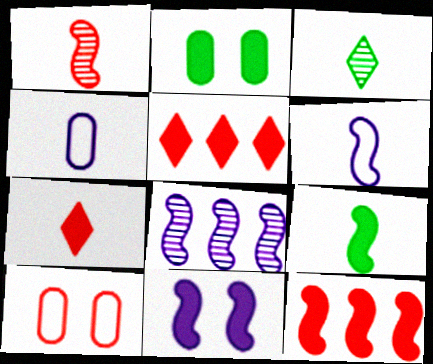[[1, 5, 10], 
[1, 6, 9], 
[6, 8, 11], 
[9, 11, 12]]